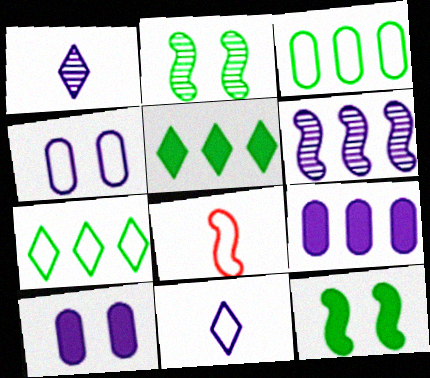[[4, 7, 8], 
[6, 8, 12], 
[6, 10, 11]]